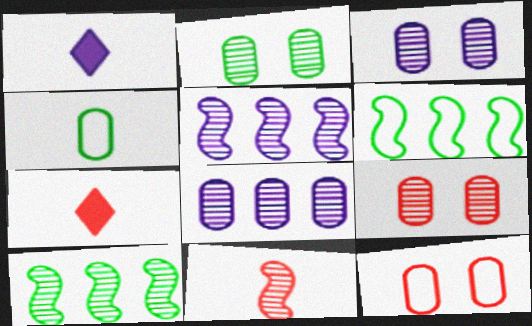[[1, 4, 11], 
[1, 6, 9], 
[1, 10, 12], 
[2, 3, 9], 
[3, 6, 7]]